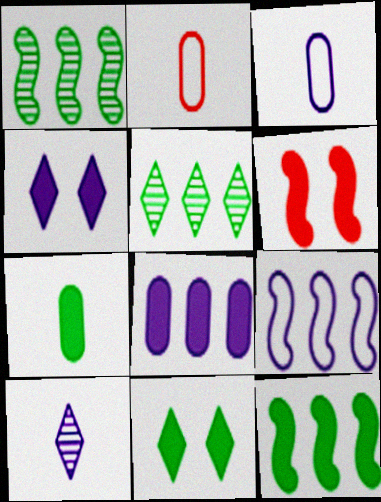[[1, 2, 4], 
[3, 5, 6], 
[7, 11, 12]]